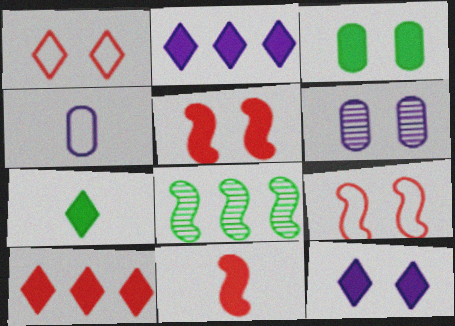[[2, 3, 11], 
[3, 5, 12], 
[7, 10, 12]]